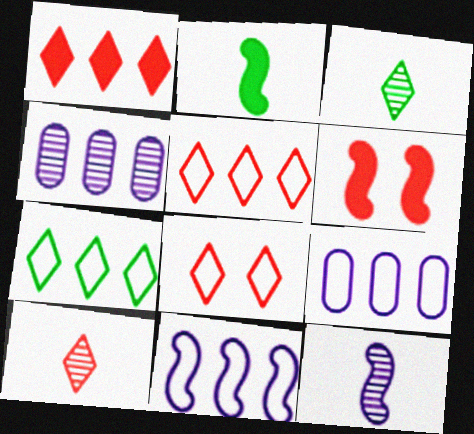[[1, 8, 10], 
[2, 4, 8], 
[3, 6, 9]]